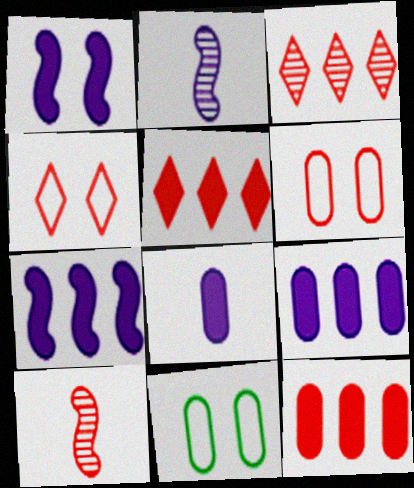[[2, 5, 11], 
[4, 10, 12], 
[5, 6, 10]]